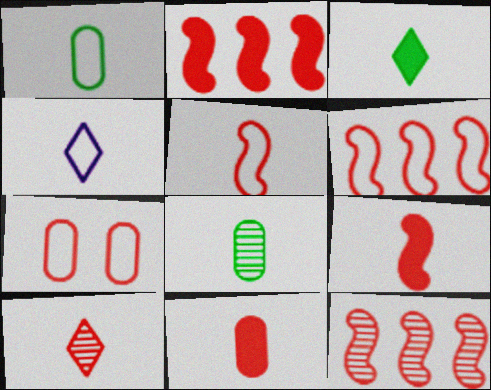[[1, 4, 5], 
[2, 6, 12], 
[2, 7, 10], 
[3, 4, 10], 
[4, 8, 9], 
[5, 10, 11]]